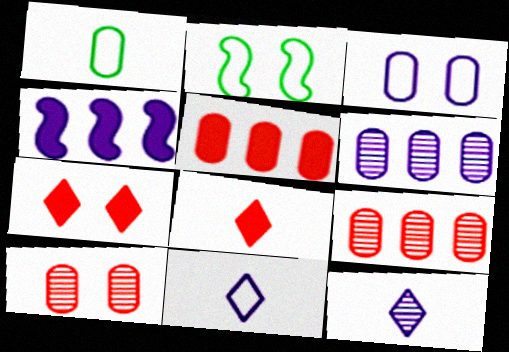[[2, 5, 12], 
[2, 6, 8], 
[3, 4, 12]]